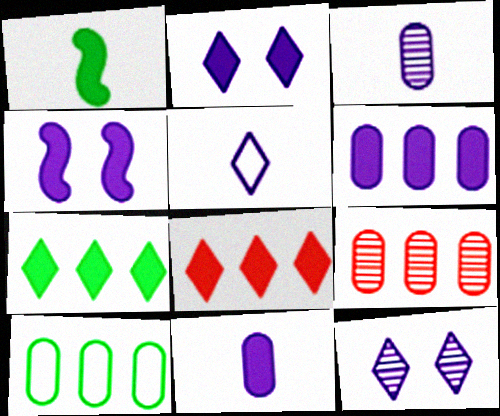[[6, 9, 10]]